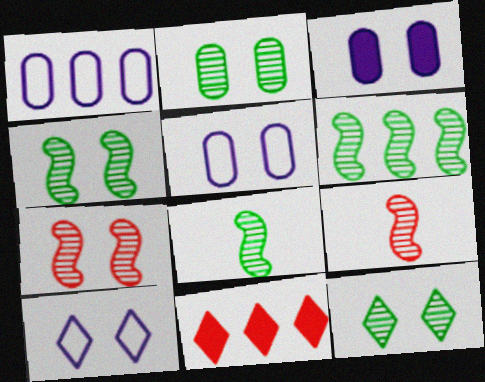[[1, 6, 11], 
[2, 4, 12], 
[4, 6, 8], 
[5, 8, 11]]